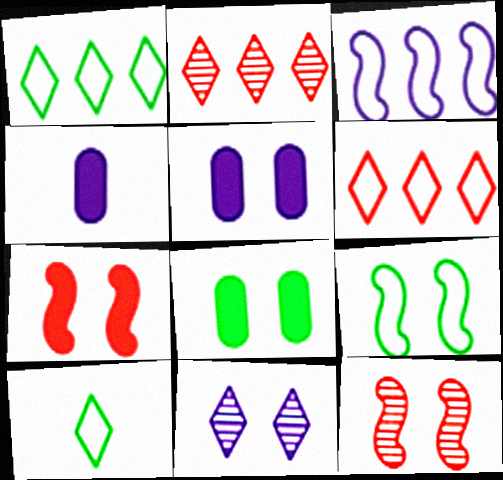[[1, 4, 12], 
[2, 4, 9], 
[3, 4, 11]]